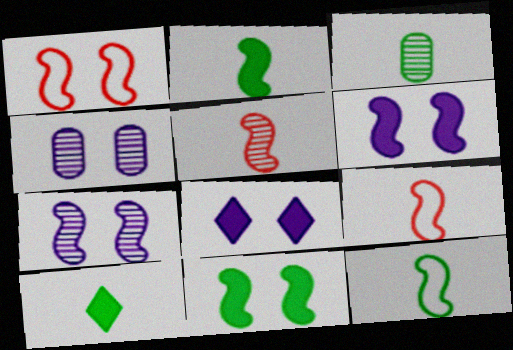[[1, 7, 11], 
[3, 10, 12]]